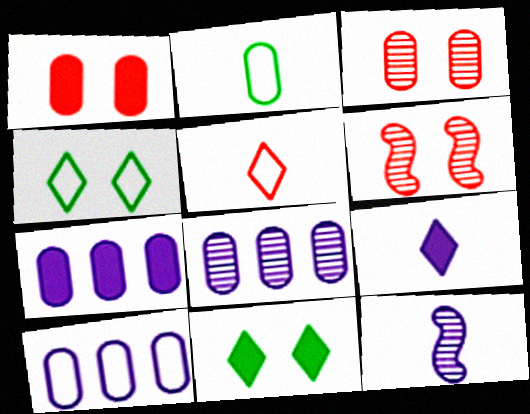[[1, 2, 8], 
[2, 3, 7], 
[7, 8, 10]]